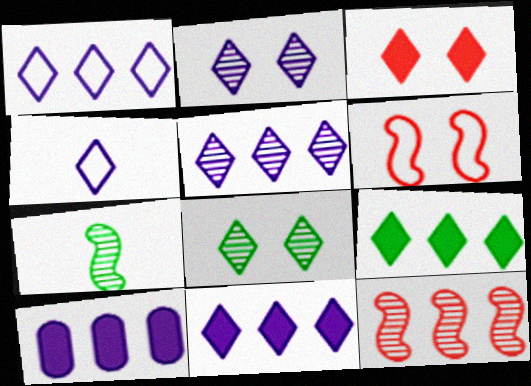[[1, 5, 11], 
[2, 4, 11]]